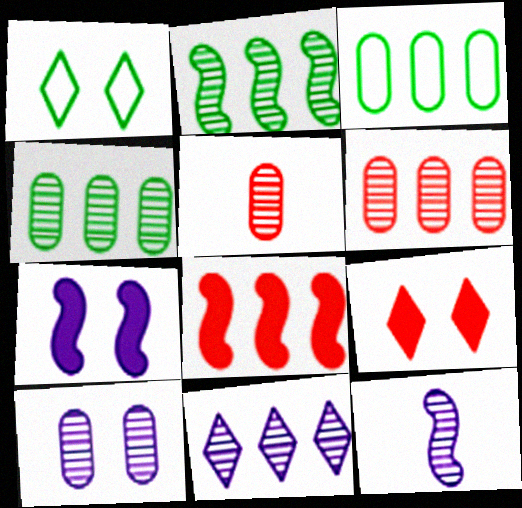[[2, 6, 11], 
[3, 8, 11], 
[3, 9, 12], 
[4, 5, 10], 
[10, 11, 12]]